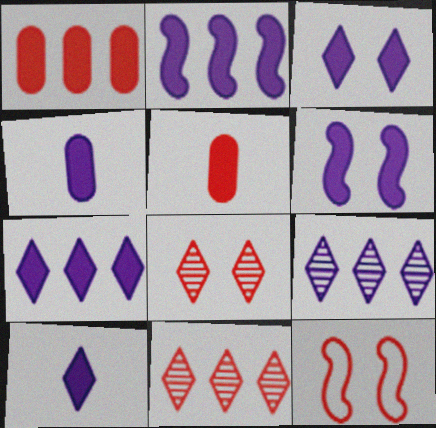[[2, 3, 4], 
[3, 7, 10], 
[4, 6, 7], 
[5, 11, 12]]